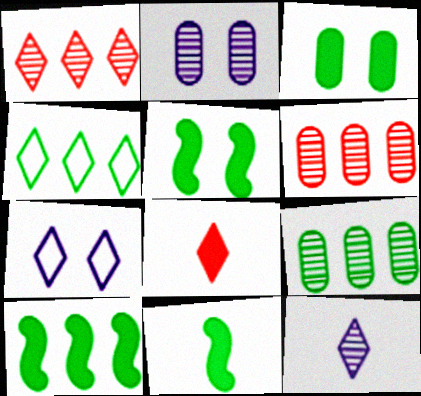[[4, 9, 10], 
[5, 10, 11], 
[6, 7, 11]]